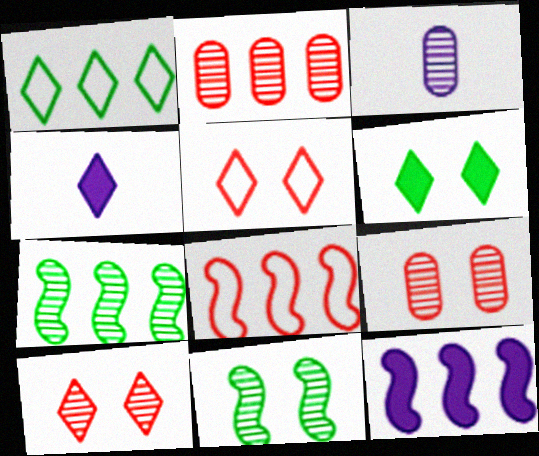[[1, 2, 12], 
[1, 4, 10], 
[3, 6, 8], 
[3, 7, 10], 
[7, 8, 12]]